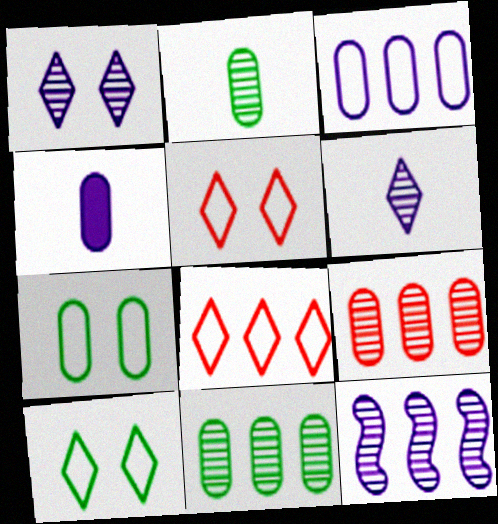[[4, 7, 9]]